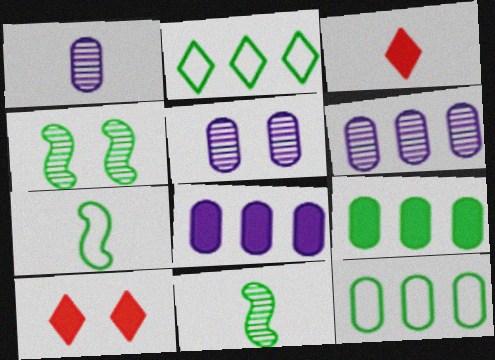[[1, 3, 7], 
[1, 5, 6], 
[6, 7, 10]]